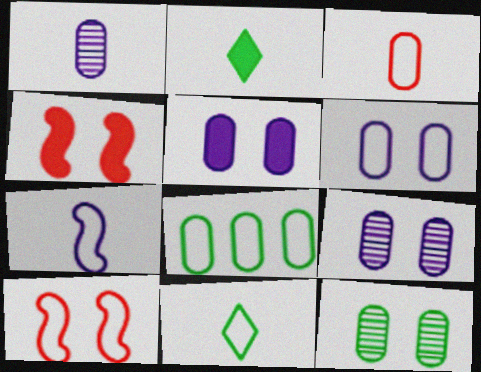[[3, 6, 8], 
[3, 7, 11], 
[5, 6, 9]]